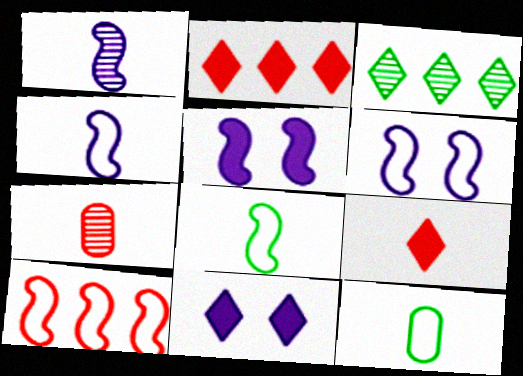[[1, 9, 12], 
[6, 8, 10]]